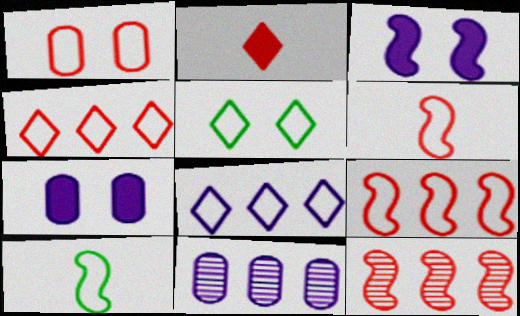[[1, 2, 12], 
[1, 4, 6], 
[1, 8, 10], 
[3, 10, 12]]